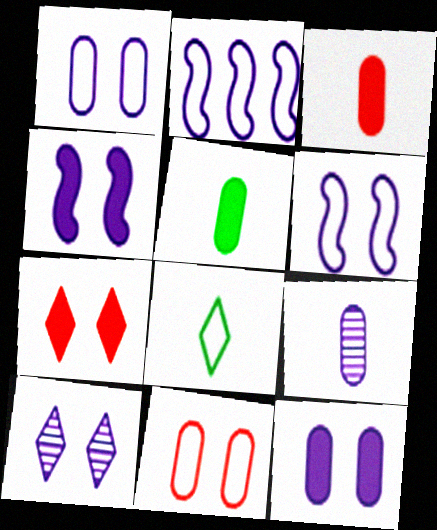[[1, 4, 10], 
[2, 8, 11], 
[6, 10, 12]]